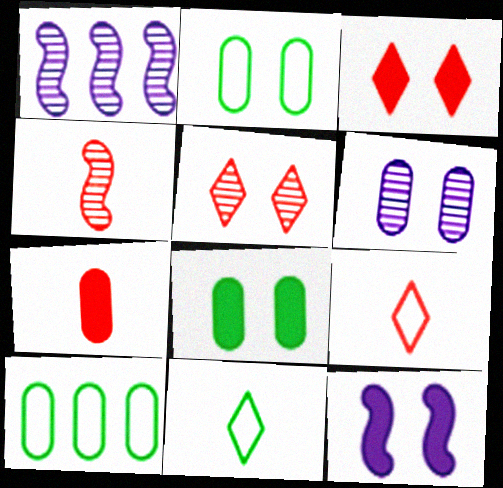[[1, 8, 9], 
[2, 5, 12], 
[3, 8, 12], 
[4, 7, 9], 
[6, 7, 10]]